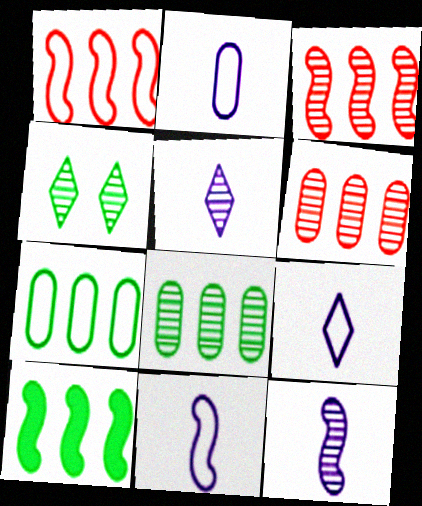[[2, 9, 11], 
[4, 6, 12]]